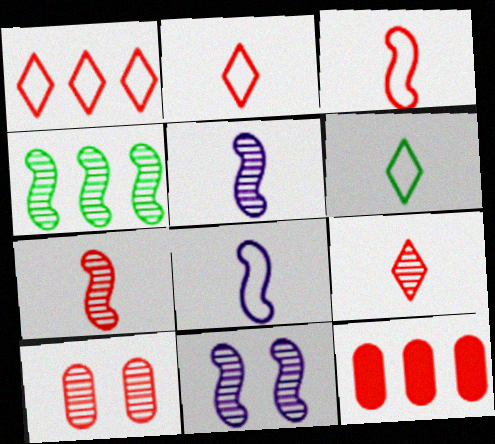[[4, 7, 11], 
[6, 11, 12]]